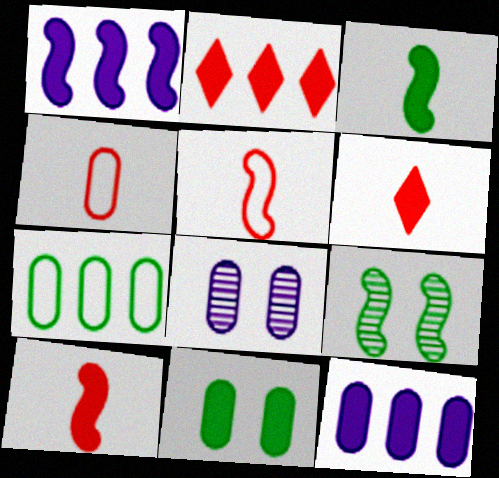[[1, 5, 9], 
[1, 6, 11]]